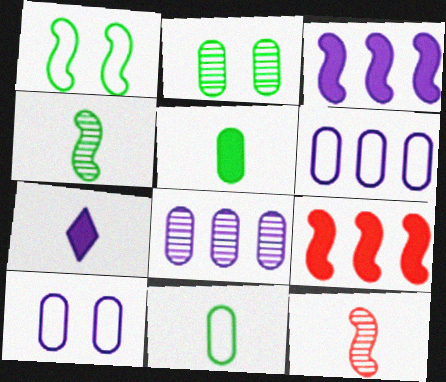[[1, 3, 12], 
[7, 11, 12]]